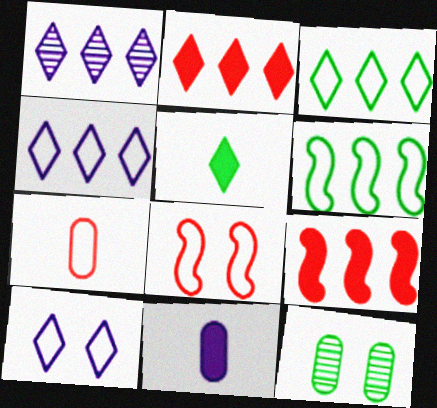[[1, 2, 3], 
[5, 6, 12], 
[6, 7, 10]]